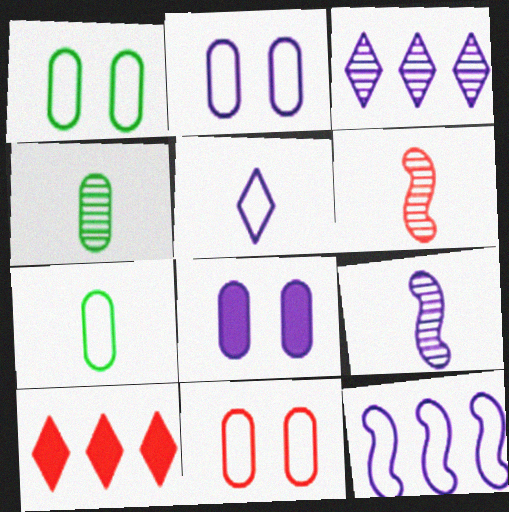[[1, 2, 11], 
[1, 9, 10], 
[2, 5, 12], 
[6, 10, 11]]